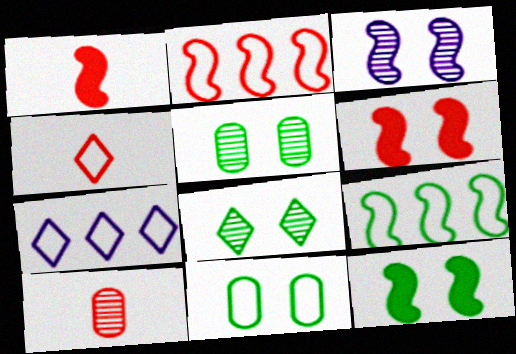[[1, 3, 9], 
[1, 4, 10], 
[1, 5, 7], 
[7, 10, 12], 
[8, 11, 12]]